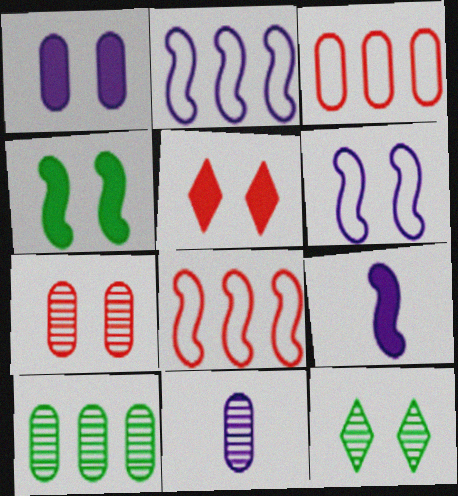[[1, 4, 5], 
[3, 9, 12], 
[7, 10, 11]]